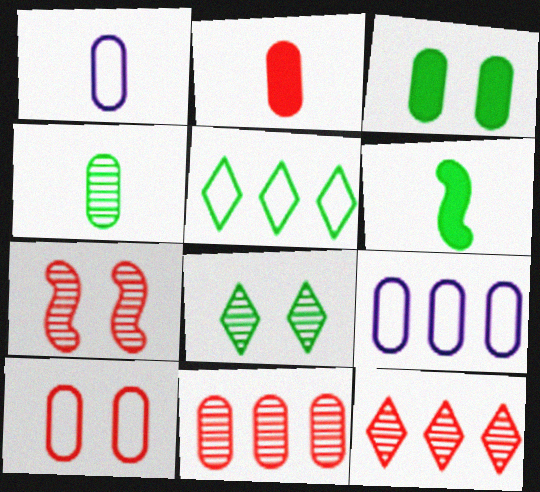[[1, 2, 4], 
[1, 3, 11], 
[2, 10, 11]]